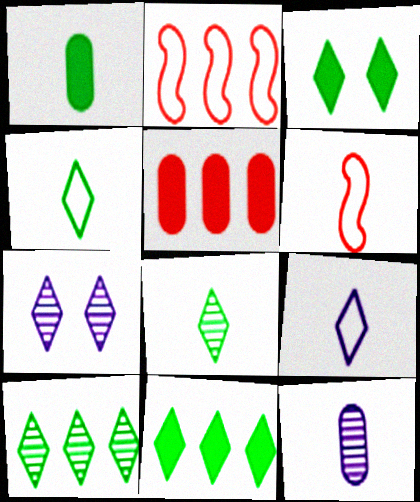[[1, 2, 7], 
[2, 3, 12], 
[3, 4, 10]]